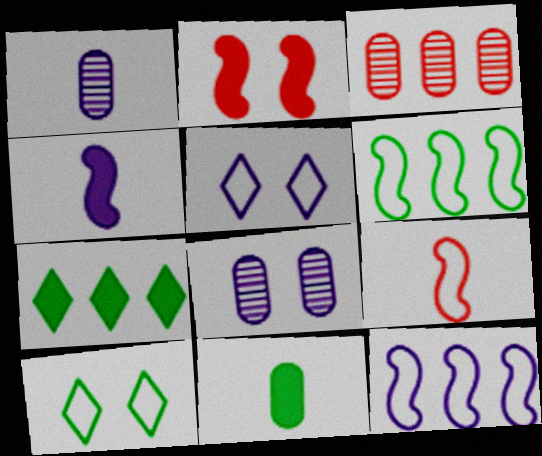[[2, 8, 10], 
[3, 4, 10], 
[3, 7, 12], 
[7, 8, 9]]